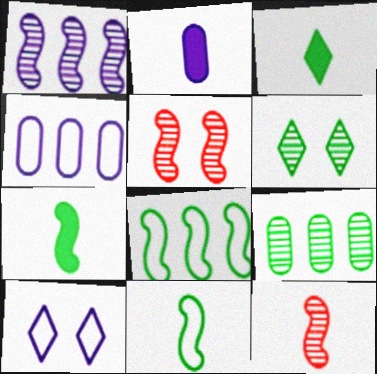[[1, 2, 10], 
[3, 4, 5]]